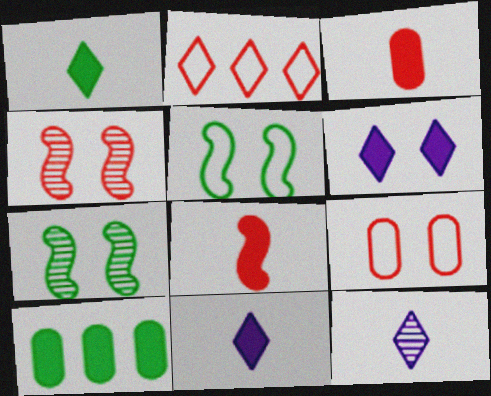[[2, 3, 4], 
[6, 7, 9], 
[6, 8, 10]]